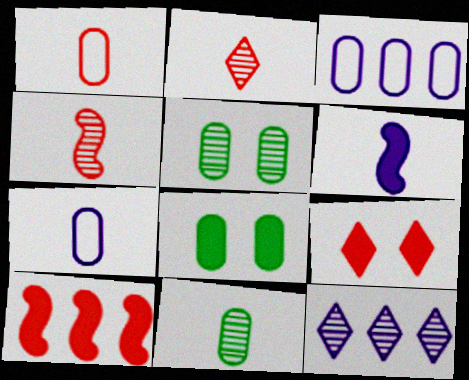[[4, 5, 12]]